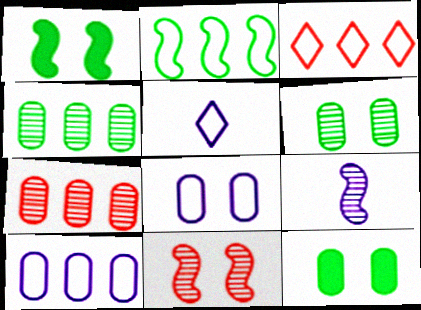[[1, 5, 7], 
[2, 3, 10], 
[3, 9, 12]]